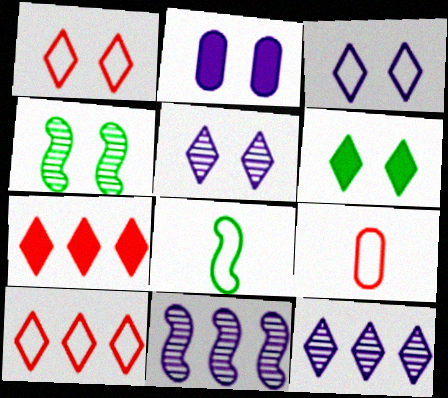[[1, 2, 4], 
[1, 5, 6], 
[6, 9, 11]]